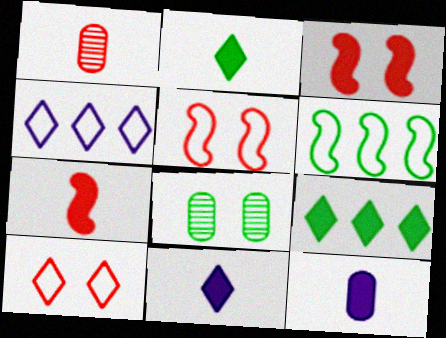[[2, 6, 8], 
[2, 7, 12], 
[3, 9, 12], 
[4, 7, 8]]